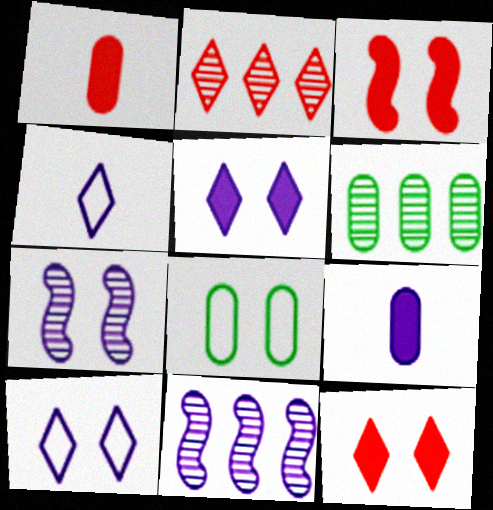[[2, 6, 11], 
[3, 4, 6], 
[7, 8, 12], 
[9, 10, 11]]